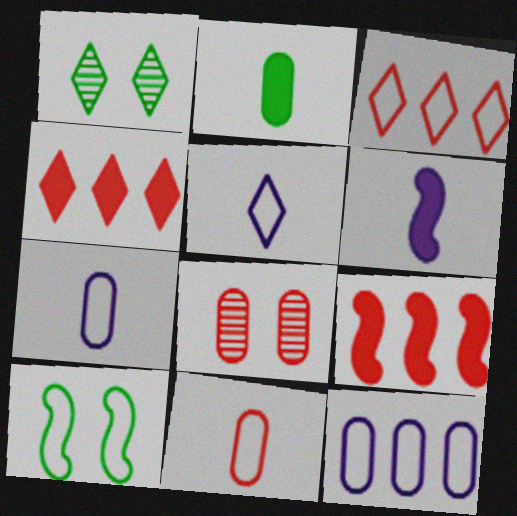[[1, 4, 5], 
[1, 7, 9], 
[2, 8, 12], 
[3, 7, 10]]